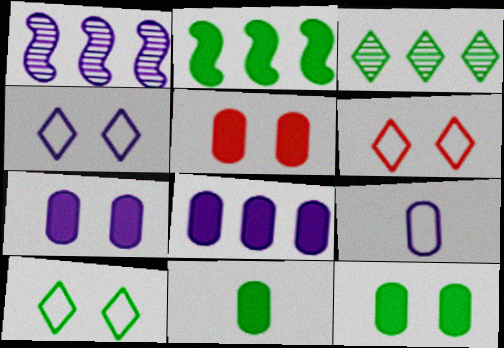[[1, 6, 11], 
[4, 6, 10], 
[5, 7, 12], 
[5, 8, 11]]